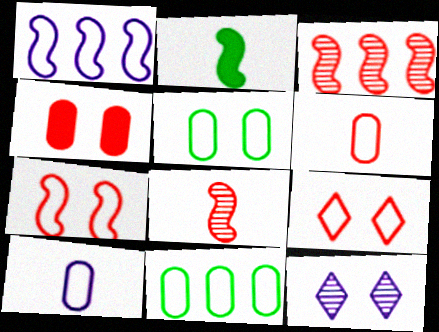[]